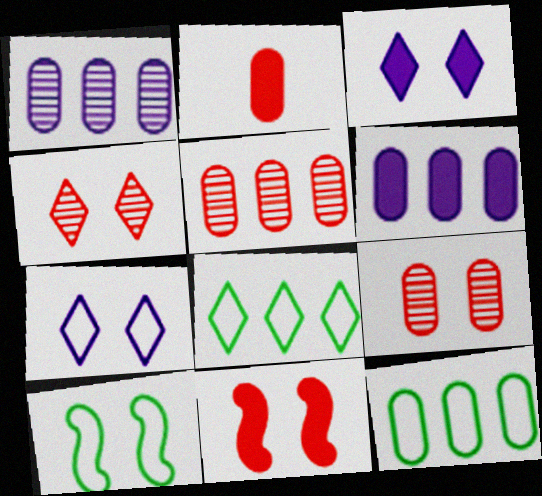[[3, 9, 10], 
[5, 6, 12]]